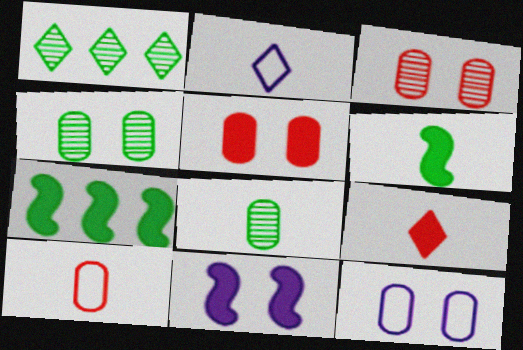[[1, 10, 11], 
[2, 3, 7], 
[4, 5, 12]]